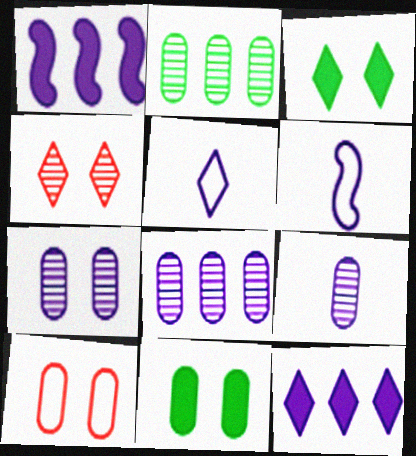[[1, 5, 7], 
[6, 7, 12], 
[7, 8, 9], 
[7, 10, 11]]